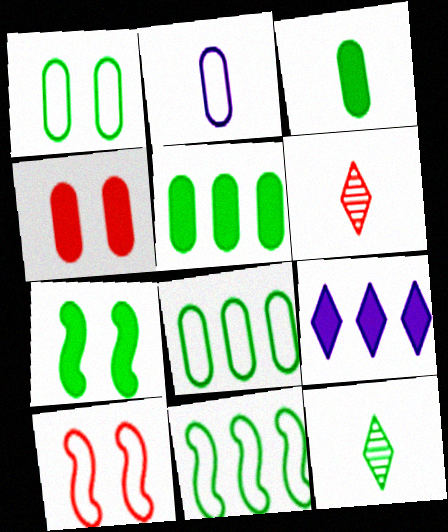[[7, 8, 12]]